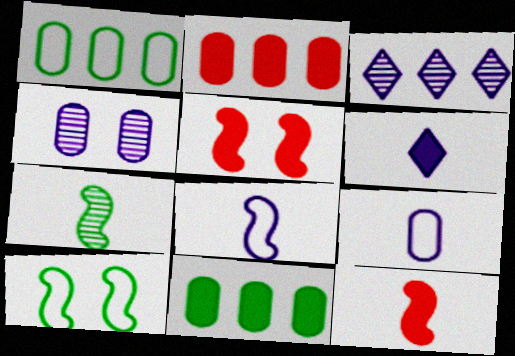[[5, 6, 11], 
[7, 8, 12]]